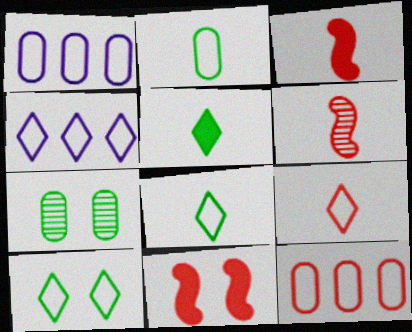[[3, 4, 7], 
[4, 9, 10]]